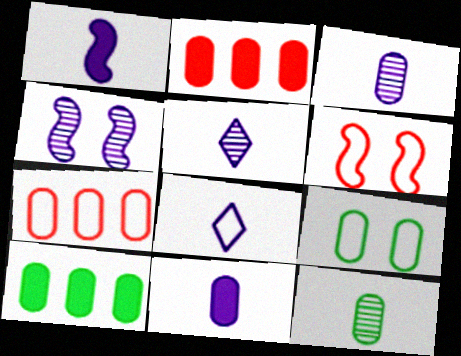[[1, 3, 8], 
[2, 3, 9], 
[5, 6, 10], 
[9, 10, 12]]